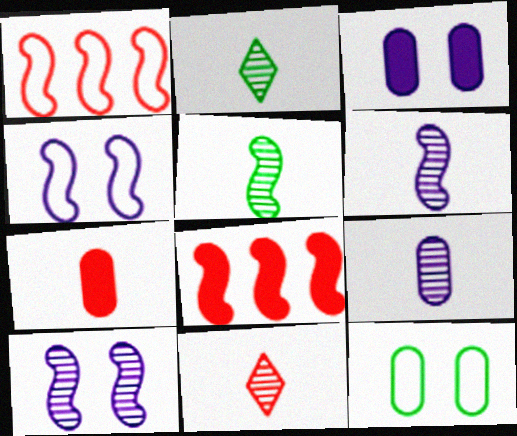[[1, 2, 3], 
[4, 5, 8], 
[5, 9, 11]]